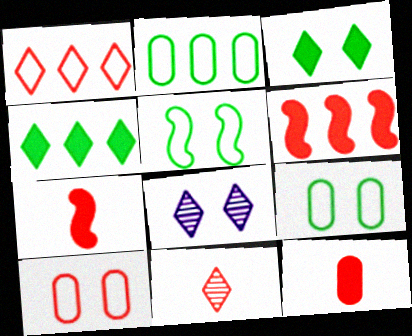[[2, 7, 8], 
[6, 10, 11]]